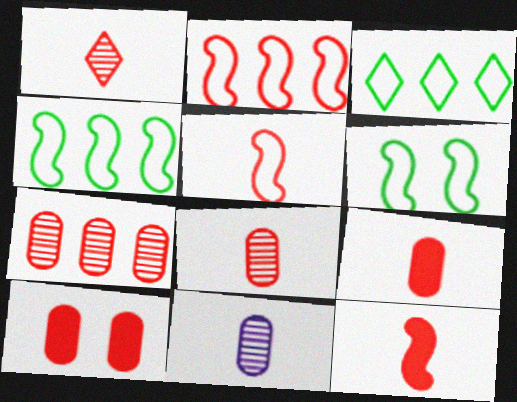[[1, 2, 10], 
[1, 5, 9]]